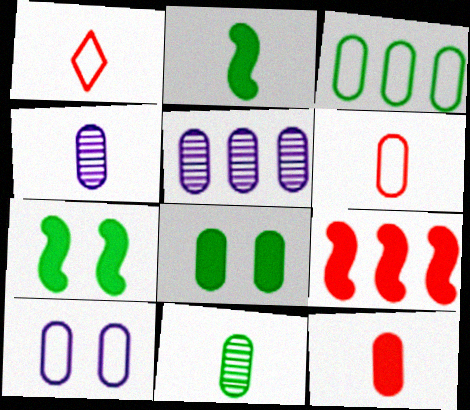[[1, 2, 4], 
[1, 5, 7], 
[3, 6, 10], 
[3, 8, 11], 
[5, 6, 8]]